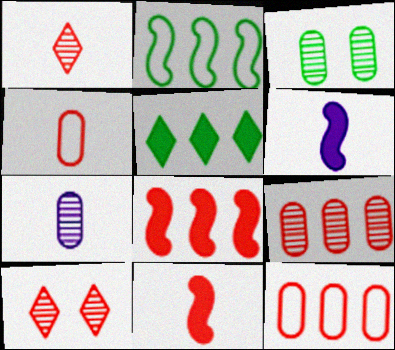[[1, 4, 11], 
[3, 7, 9], 
[4, 8, 10], 
[10, 11, 12]]